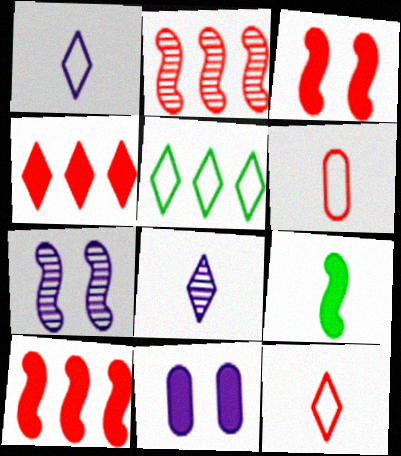[[4, 9, 11], 
[6, 8, 9]]